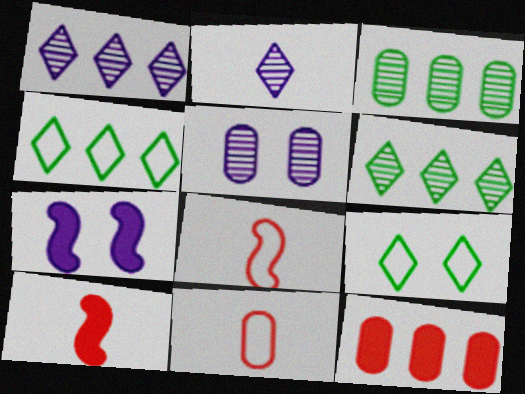[[4, 5, 10], 
[6, 7, 11]]